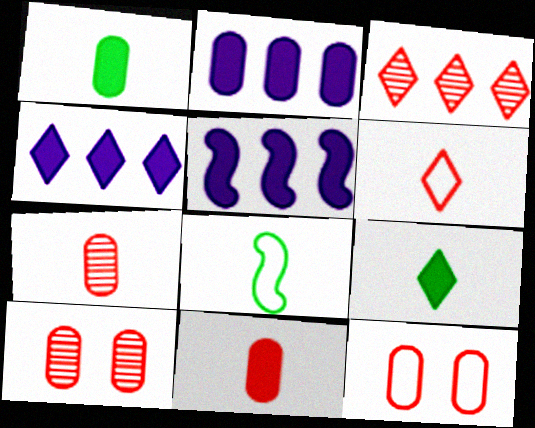[[2, 4, 5], 
[4, 8, 10]]